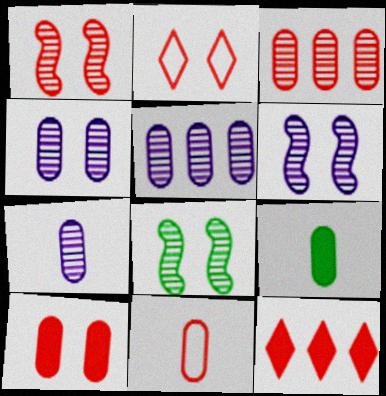[[1, 2, 10], 
[1, 6, 8], 
[1, 11, 12], 
[3, 10, 11], 
[4, 5, 7], 
[7, 9, 11]]